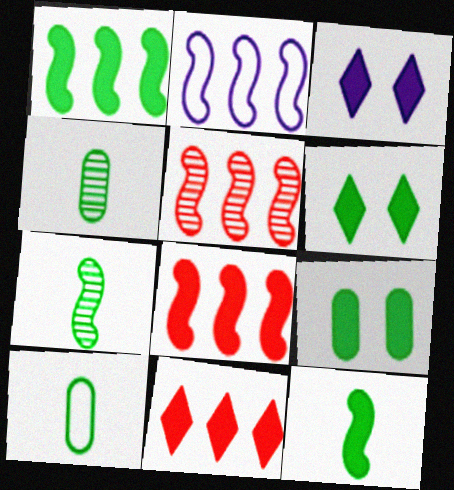[[1, 2, 5], 
[3, 5, 10]]